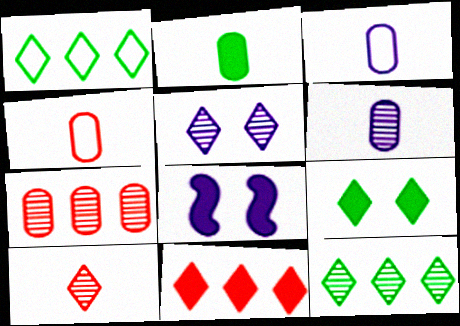[[2, 4, 6], 
[2, 8, 11], 
[4, 8, 12], 
[5, 10, 12]]